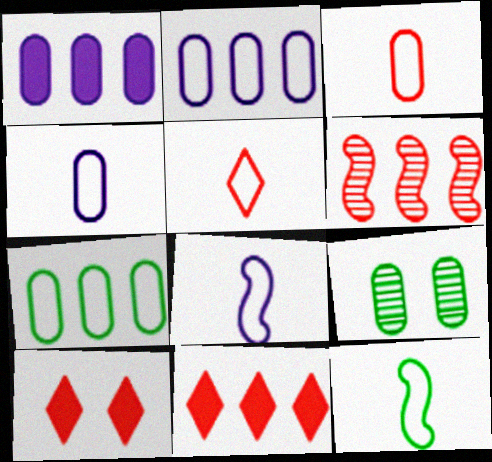[[1, 3, 9], 
[3, 6, 10], 
[4, 5, 12], 
[8, 9, 11]]